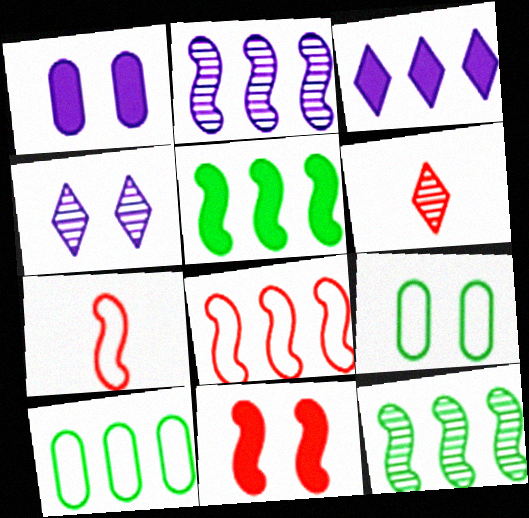[[2, 5, 8], 
[4, 9, 11]]